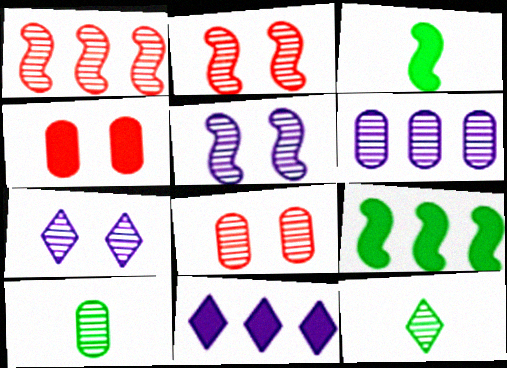[[1, 7, 10], 
[2, 6, 12], 
[3, 4, 11], 
[6, 8, 10]]